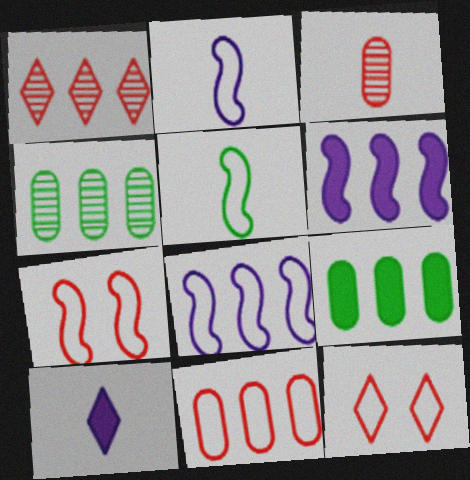[[1, 8, 9], 
[3, 5, 10], 
[4, 7, 10], 
[5, 7, 8]]